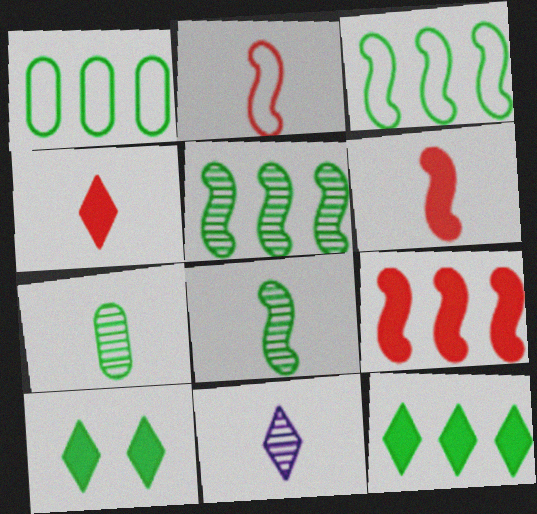[[1, 5, 12], 
[1, 8, 10], 
[3, 7, 10]]